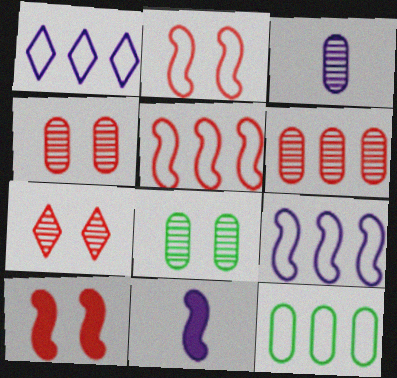[[1, 5, 12], 
[3, 6, 8], 
[7, 11, 12]]